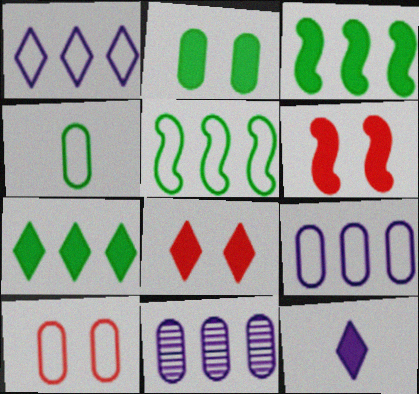[[4, 9, 10], 
[7, 8, 12]]